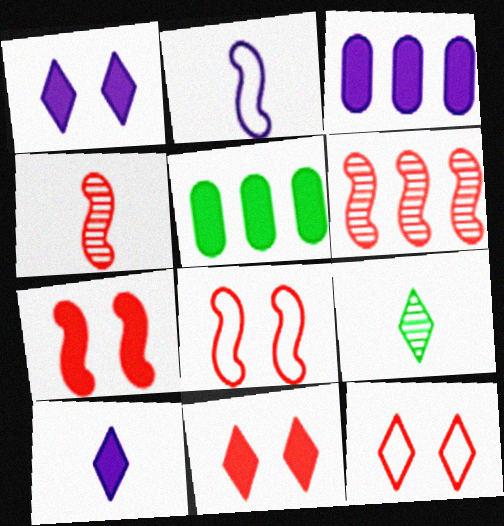[[3, 8, 9], 
[5, 7, 10]]